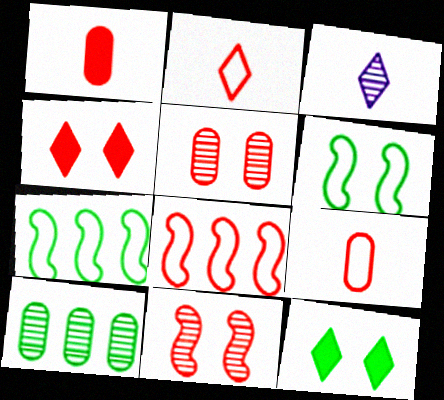[[3, 10, 11]]